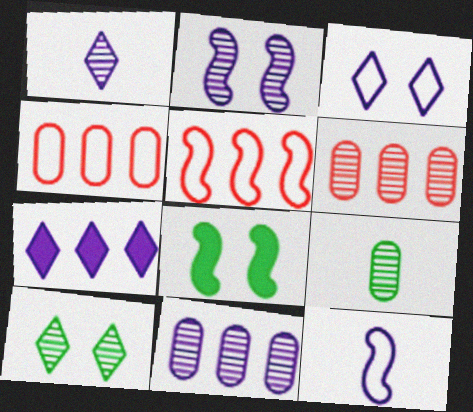[[1, 2, 11], 
[1, 3, 7], 
[1, 4, 8]]